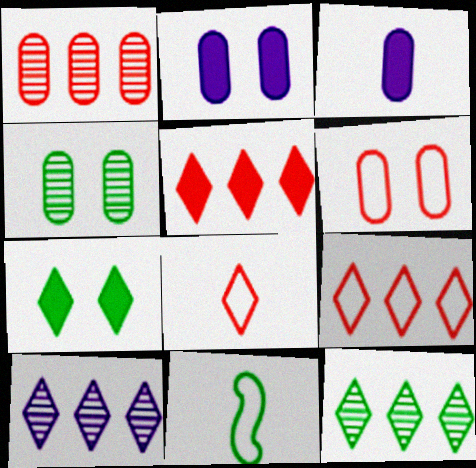[[2, 4, 6], 
[7, 8, 10]]